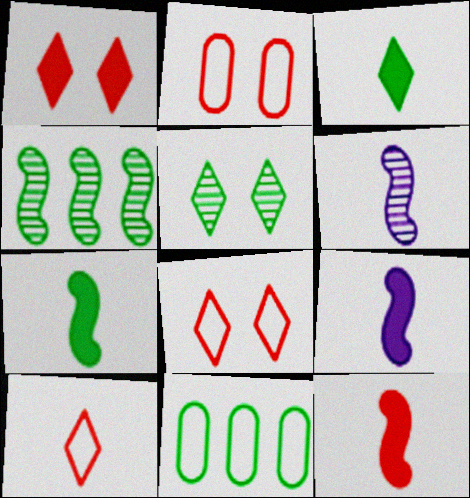[[1, 6, 11], 
[5, 7, 11], 
[7, 9, 12]]